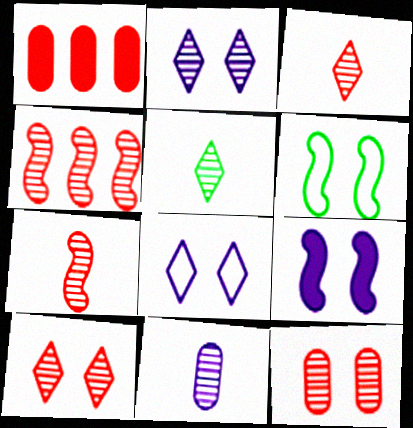[[3, 4, 12], 
[5, 7, 11]]